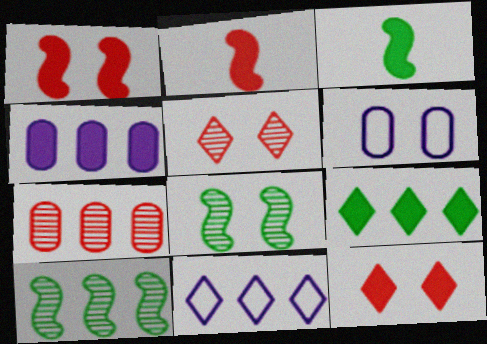[[3, 4, 12], 
[6, 8, 12]]